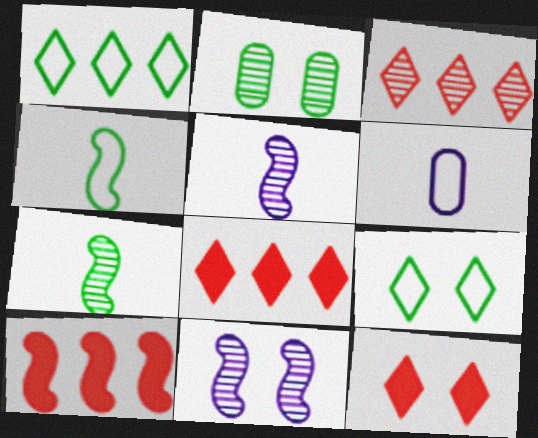[[2, 3, 5], 
[4, 10, 11]]